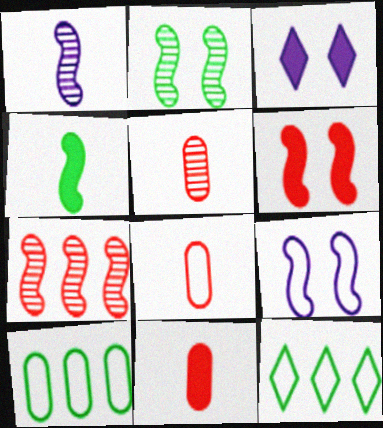[[1, 2, 7], 
[2, 6, 9], 
[4, 7, 9], 
[5, 8, 11], 
[8, 9, 12]]